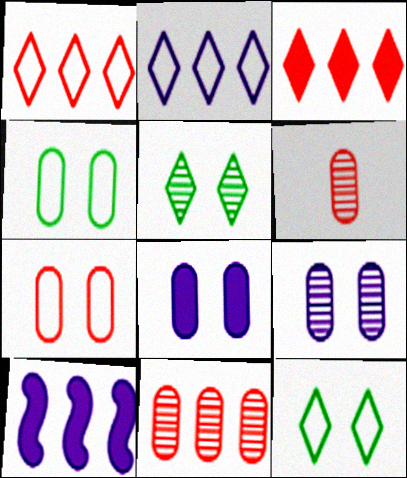[[6, 10, 12]]